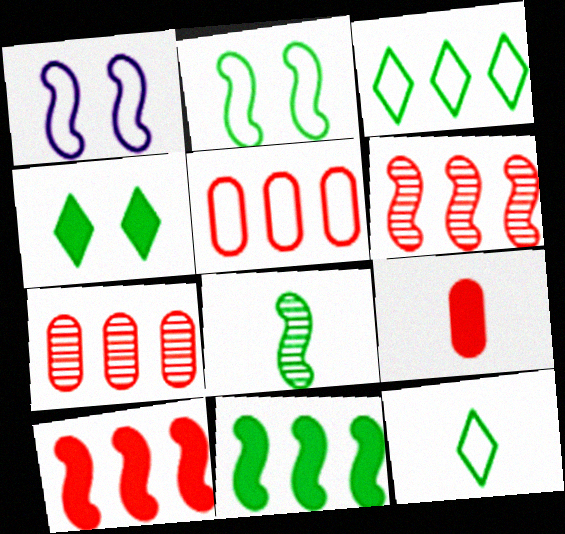[[1, 5, 12], 
[1, 8, 10], 
[2, 8, 11]]